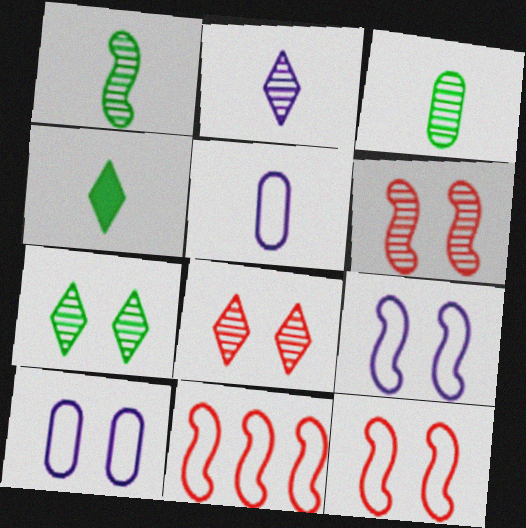[]